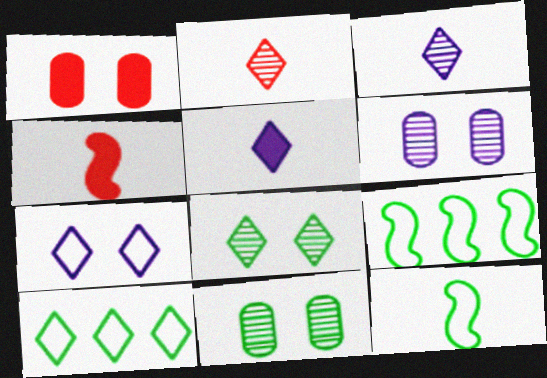[[1, 3, 9], 
[4, 6, 10]]